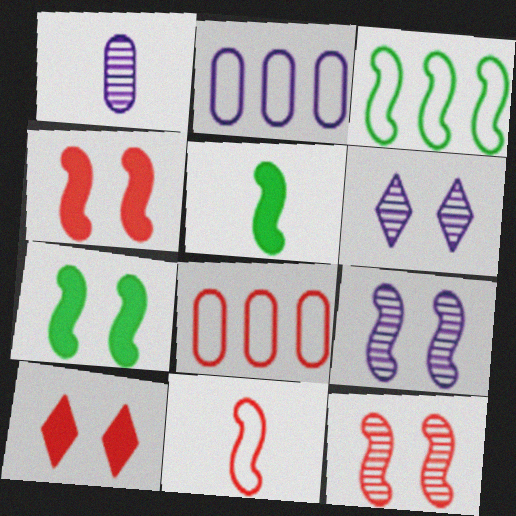[[1, 3, 10], 
[5, 6, 8]]